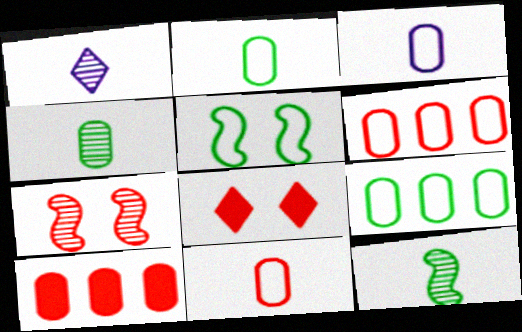[[1, 5, 10], 
[2, 3, 11]]